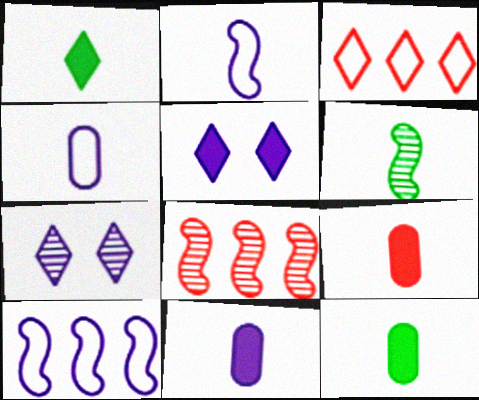[[1, 3, 7], 
[7, 10, 11], 
[9, 11, 12]]